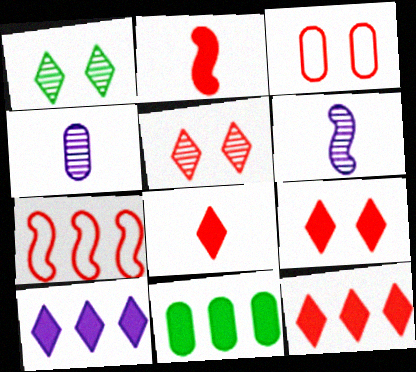[[3, 4, 11], 
[8, 9, 12]]